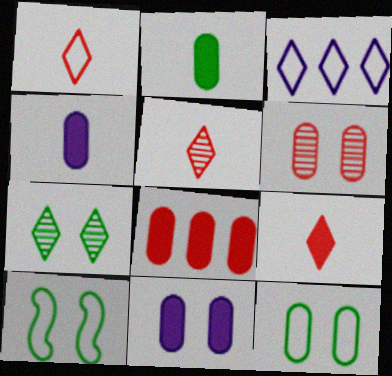[[1, 5, 9], 
[2, 8, 11], 
[3, 7, 9], 
[6, 11, 12]]